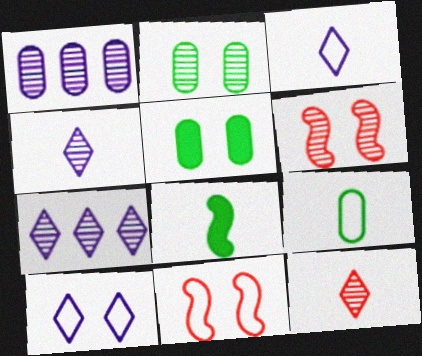[[5, 6, 10]]